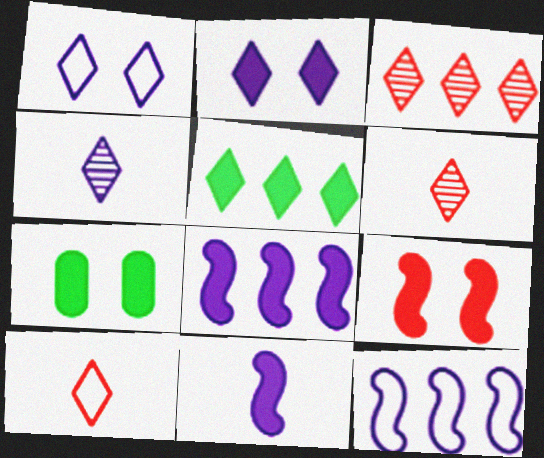[[1, 5, 6], 
[2, 7, 9], 
[6, 7, 12]]